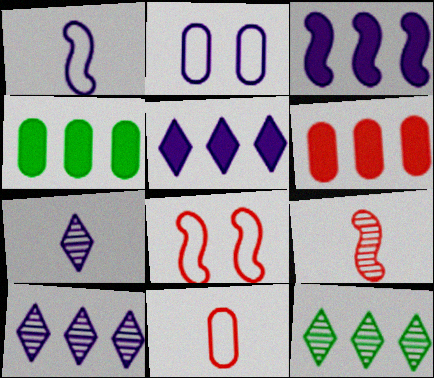[[2, 3, 7], 
[4, 7, 8]]